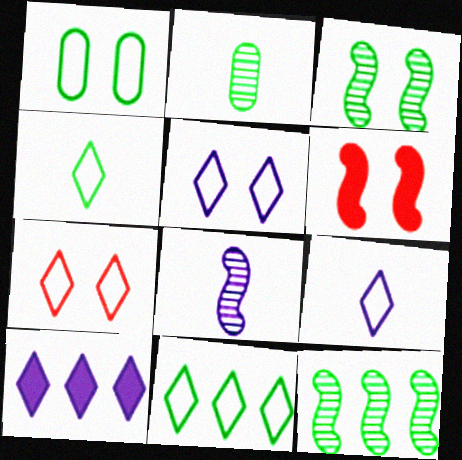[[7, 9, 11]]